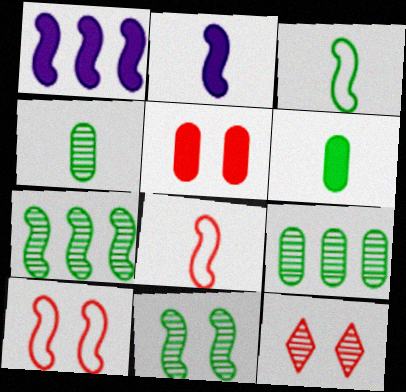[[1, 8, 11], 
[2, 7, 10], 
[5, 10, 12]]